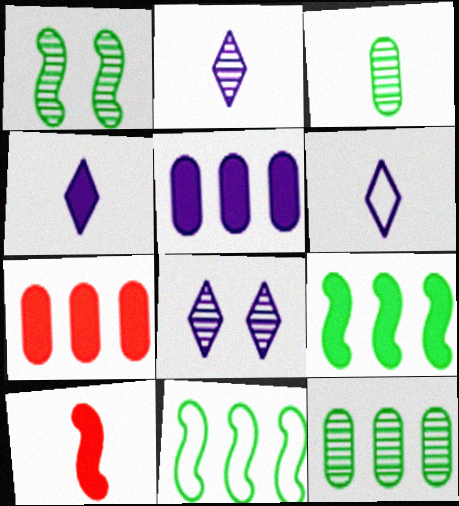[[1, 6, 7], 
[2, 4, 6], 
[3, 6, 10]]